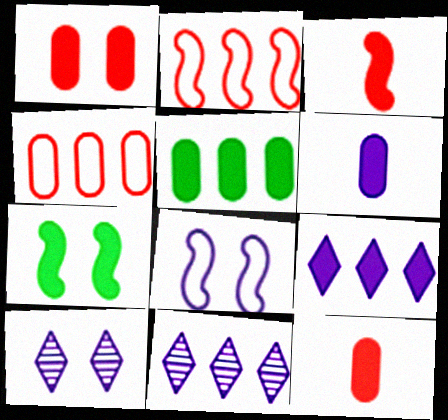[[1, 5, 6], 
[2, 5, 11], 
[6, 8, 11], 
[7, 9, 12]]